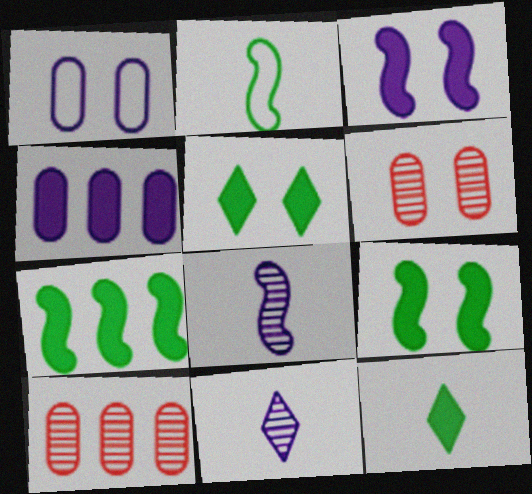[]